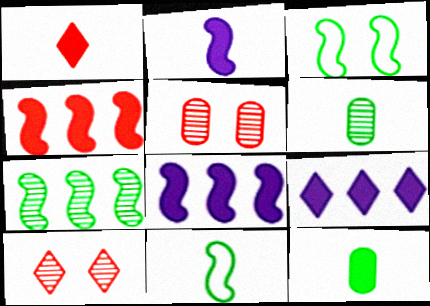[[1, 2, 12], 
[5, 9, 11]]